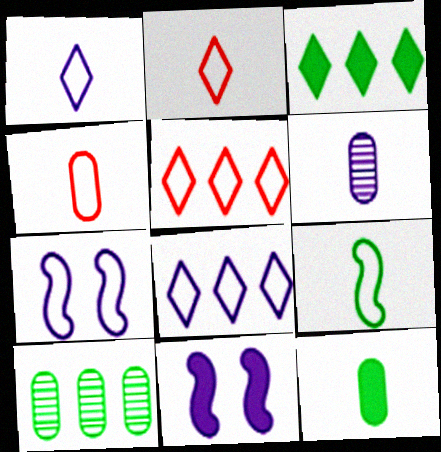[[1, 4, 9], 
[2, 10, 11], 
[4, 6, 12], 
[6, 8, 11]]